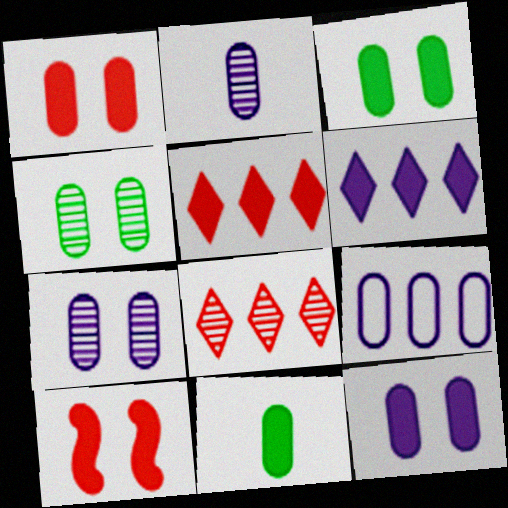[[1, 3, 12], 
[2, 9, 12], 
[6, 10, 11]]